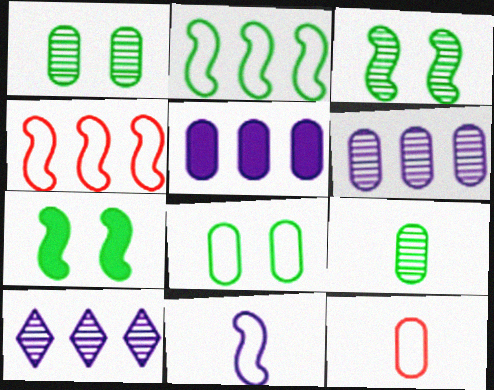[[1, 5, 12], 
[7, 10, 12]]